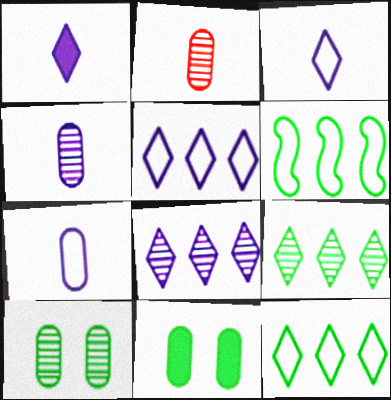[]